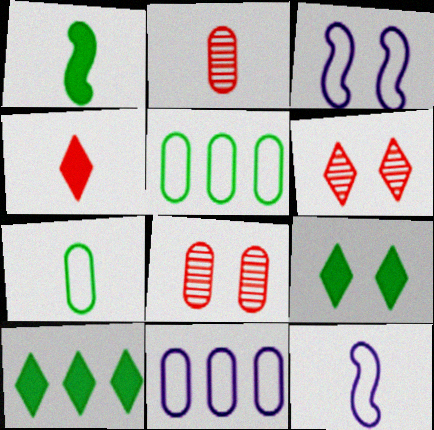[[1, 6, 11], 
[2, 3, 10], 
[3, 8, 9], 
[8, 10, 12]]